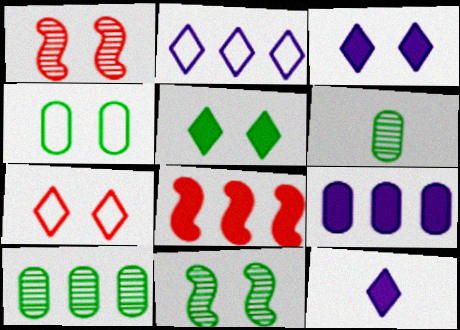[[1, 3, 4], 
[2, 8, 10], 
[4, 5, 11]]